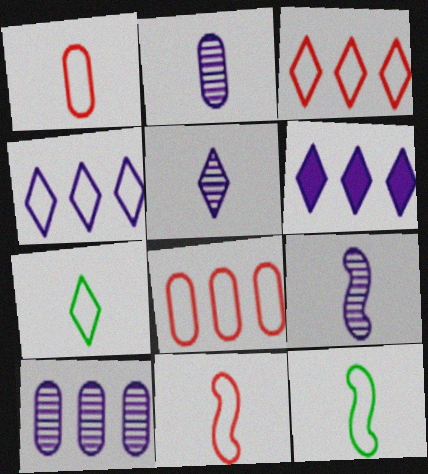[[2, 5, 9]]